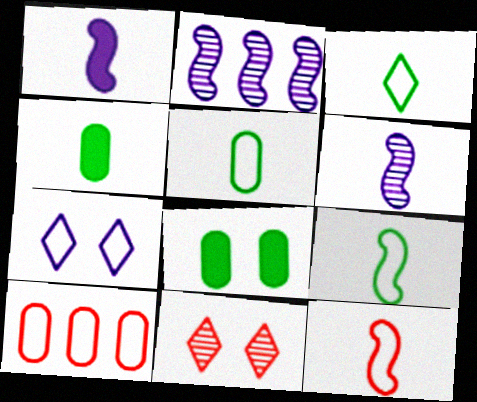[[3, 5, 9], 
[7, 9, 10]]